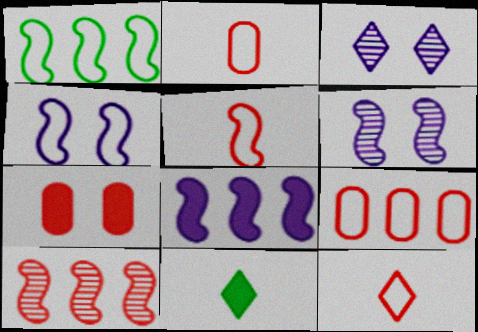[[1, 4, 5], 
[1, 8, 10], 
[2, 5, 12], 
[6, 9, 11], 
[7, 8, 11], 
[7, 10, 12]]